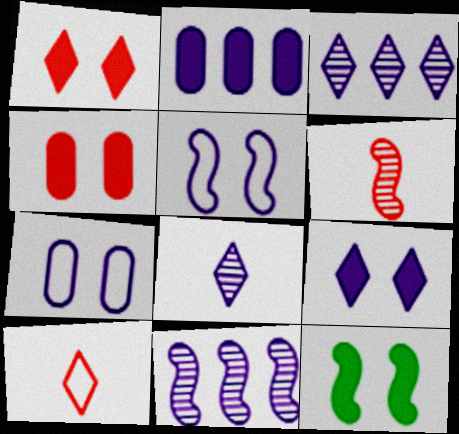[[2, 5, 8], 
[4, 9, 12]]